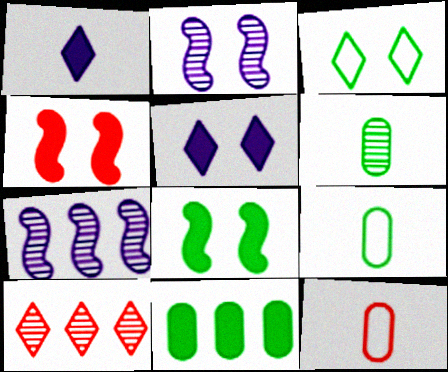[[1, 3, 10], 
[1, 4, 11], 
[2, 6, 10], 
[4, 10, 12]]